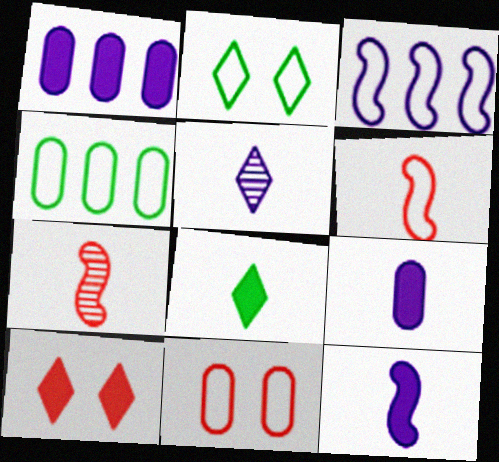[[1, 2, 7]]